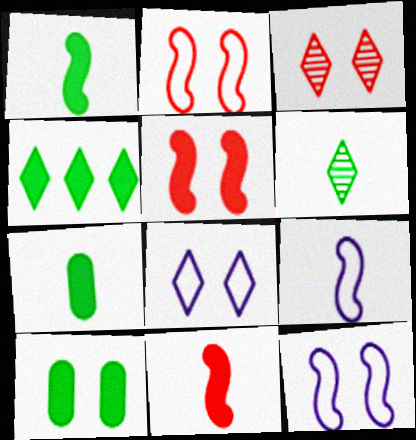[[1, 4, 10], 
[3, 10, 12]]